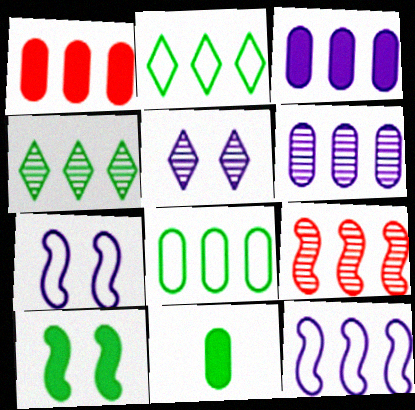[[1, 4, 12], 
[1, 6, 8], 
[2, 3, 9], 
[4, 6, 9]]